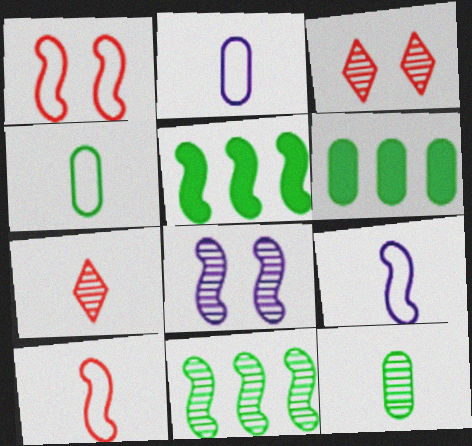[[2, 3, 5], 
[3, 6, 9], 
[5, 8, 10]]